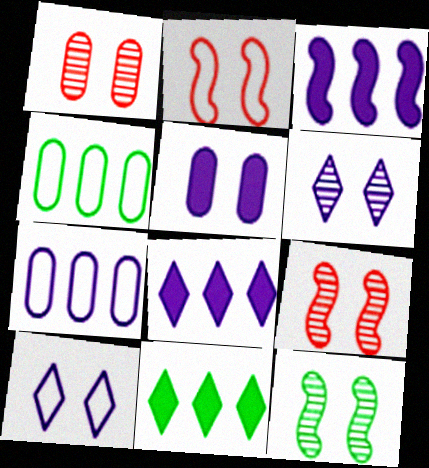[[1, 6, 12]]